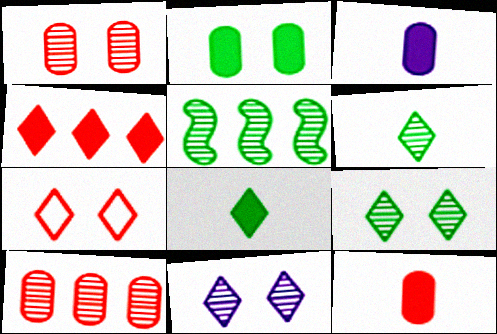[[3, 5, 7]]